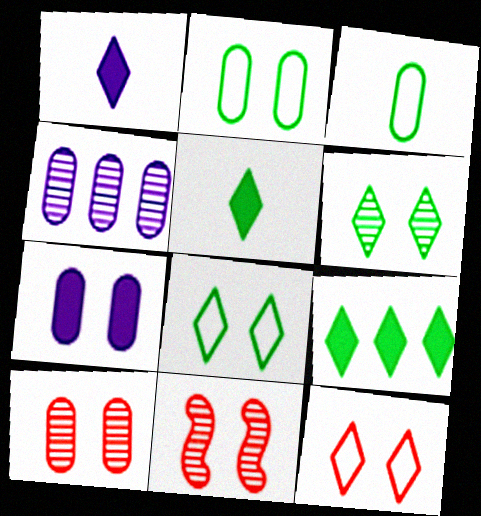[[2, 7, 10], 
[7, 8, 11]]